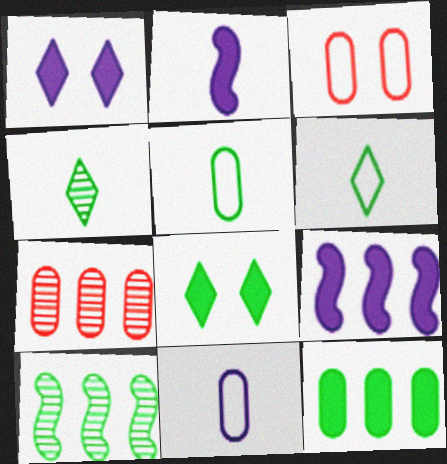[[3, 4, 9], 
[5, 8, 10]]